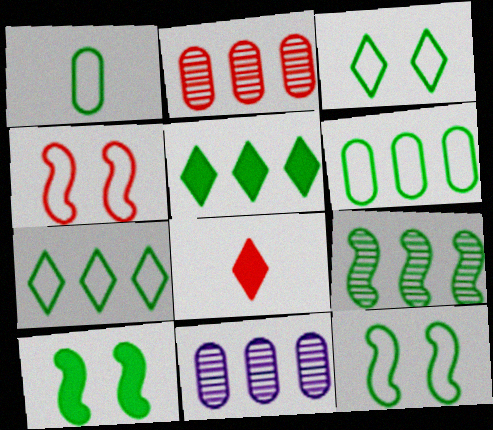[[1, 7, 12], 
[2, 4, 8], 
[5, 6, 9], 
[8, 11, 12]]